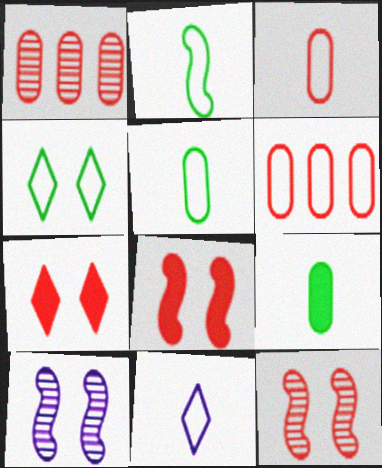[[2, 3, 11]]